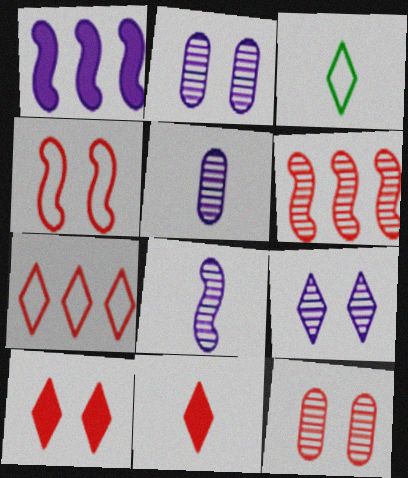[[1, 3, 12], 
[4, 10, 12]]